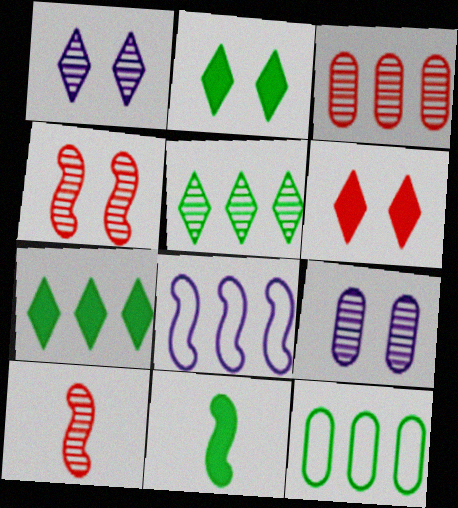[[3, 7, 8], 
[4, 8, 11], 
[5, 9, 10]]